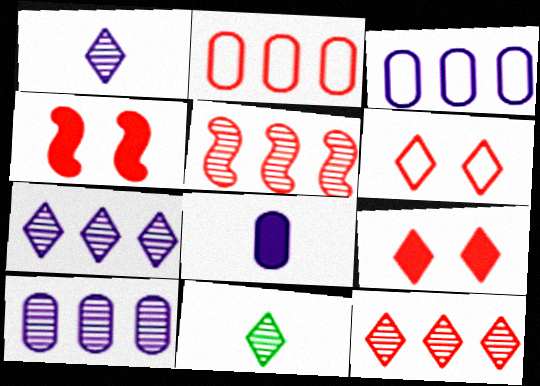[[3, 4, 11]]